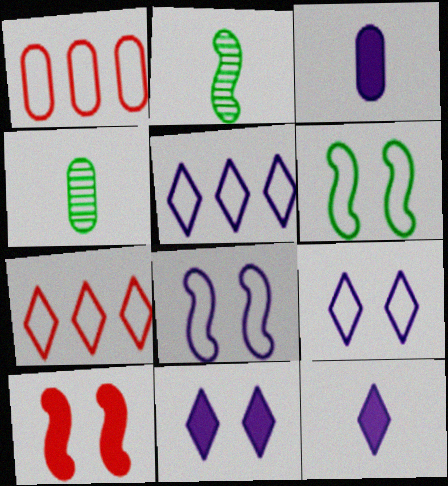[[1, 2, 11], 
[4, 5, 10]]